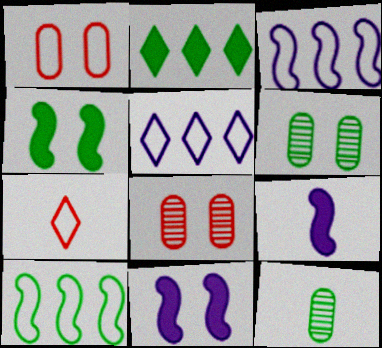[[7, 9, 12]]